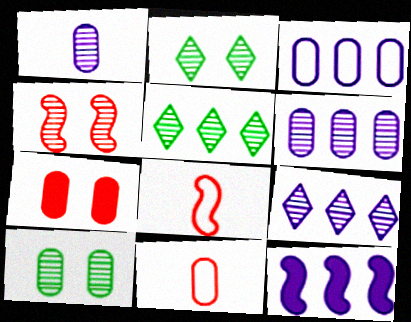[[1, 4, 5], 
[2, 11, 12], 
[3, 9, 12]]